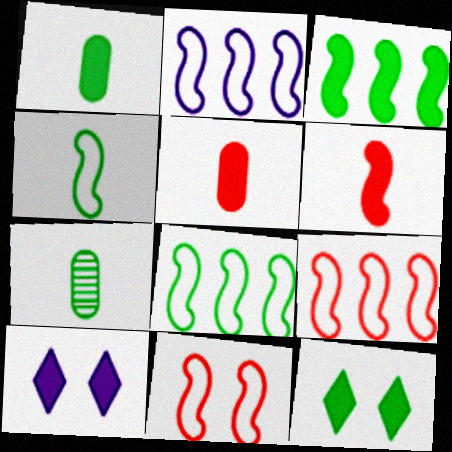[[1, 3, 12], 
[2, 4, 11], 
[2, 8, 9], 
[3, 5, 10], 
[7, 8, 12], 
[7, 9, 10]]